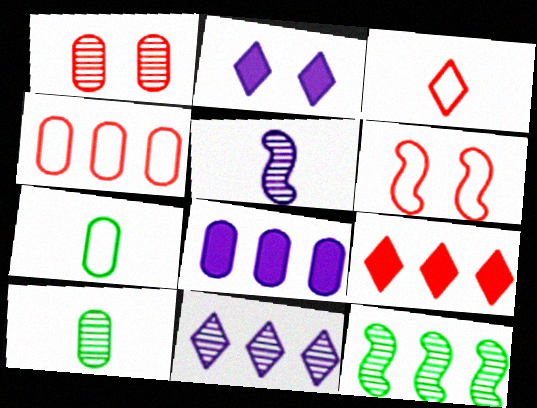[[1, 7, 8], 
[3, 4, 6]]